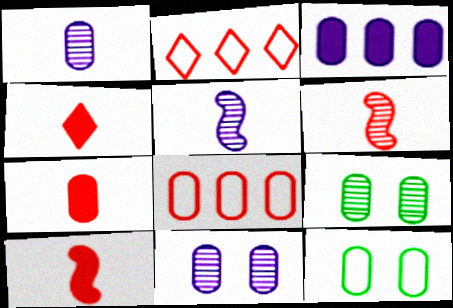[[4, 7, 10]]